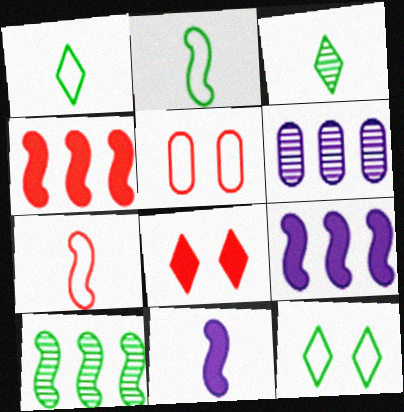[[2, 6, 8], 
[3, 5, 9]]